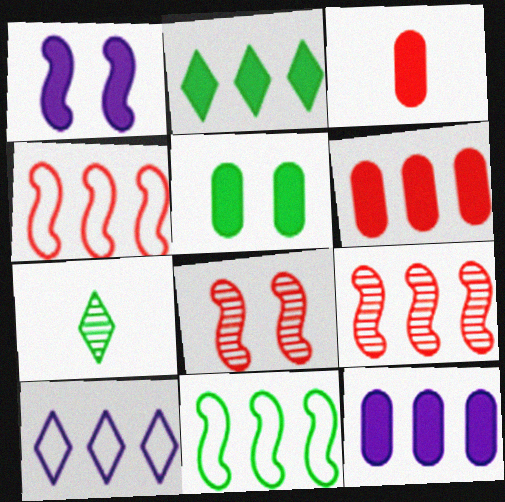[[1, 2, 3], 
[3, 5, 12], 
[5, 7, 11]]